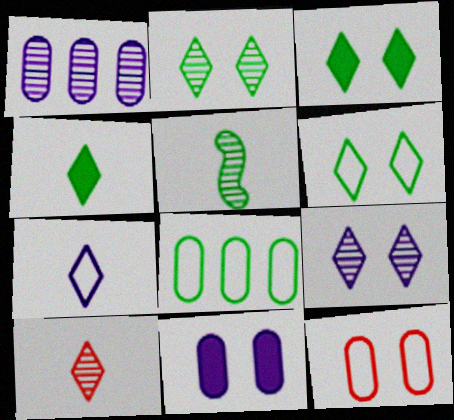[[2, 3, 6], 
[3, 5, 8], 
[4, 7, 10]]